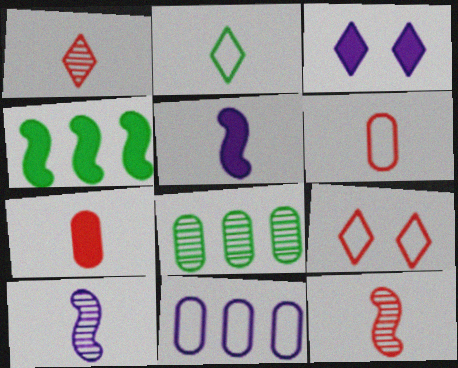[[2, 7, 10], 
[3, 4, 7], 
[3, 10, 11], 
[5, 8, 9]]